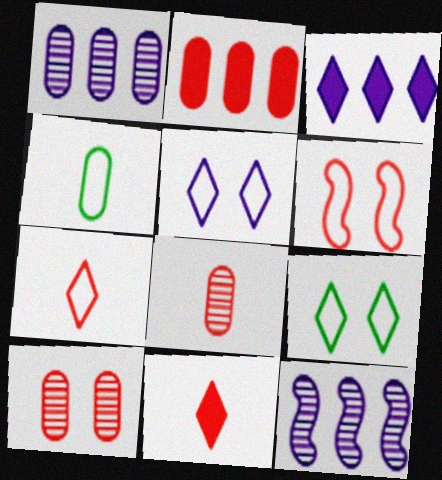[]